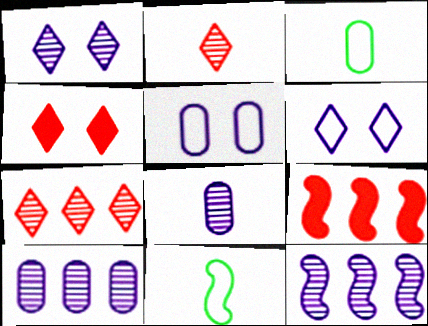[[1, 3, 9], 
[1, 8, 12], 
[3, 4, 12], 
[4, 10, 11]]